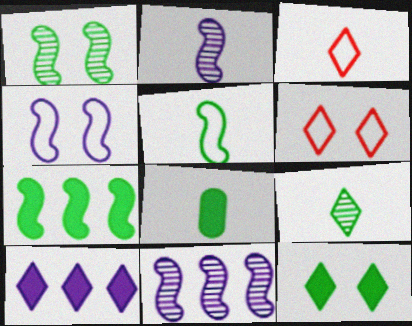[[1, 5, 7], 
[2, 3, 8], 
[5, 8, 9], 
[6, 8, 11], 
[6, 9, 10], 
[7, 8, 12]]